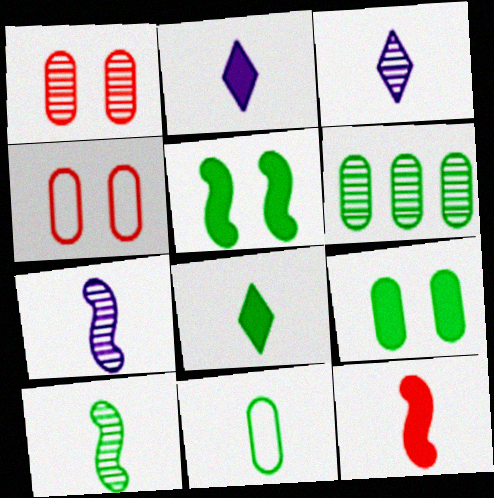[[3, 11, 12], 
[6, 9, 11], 
[8, 10, 11]]